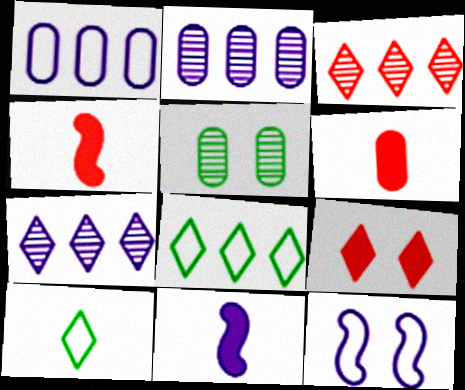[[1, 5, 6], 
[5, 9, 12], 
[7, 9, 10]]